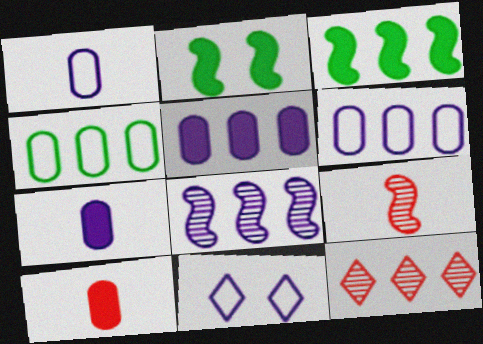[[1, 2, 12], 
[3, 6, 12], 
[7, 8, 11]]